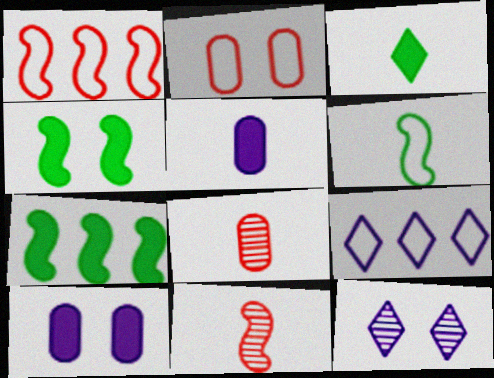[[2, 4, 12], 
[2, 6, 9], 
[4, 8, 9]]